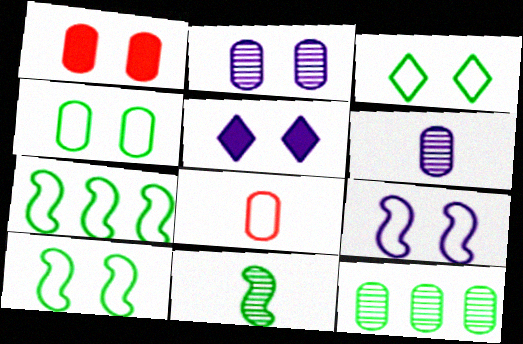[[1, 2, 4], 
[2, 5, 9], 
[3, 4, 10]]